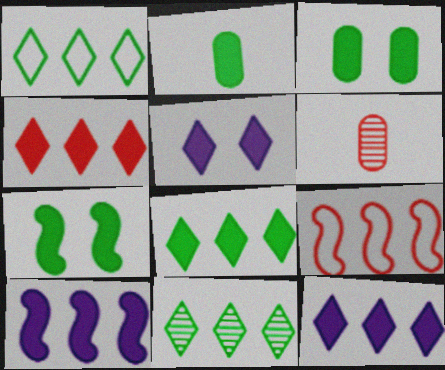[[1, 8, 11], 
[2, 7, 8], 
[4, 8, 12]]